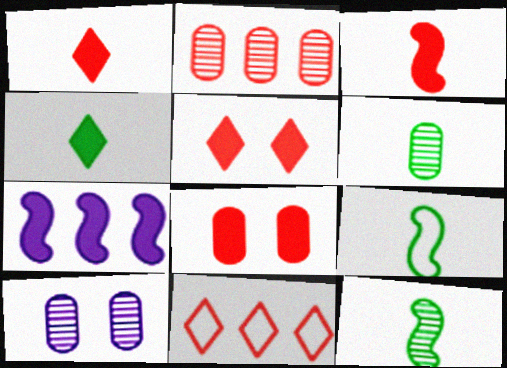[[2, 6, 10], 
[4, 6, 9], 
[4, 7, 8]]